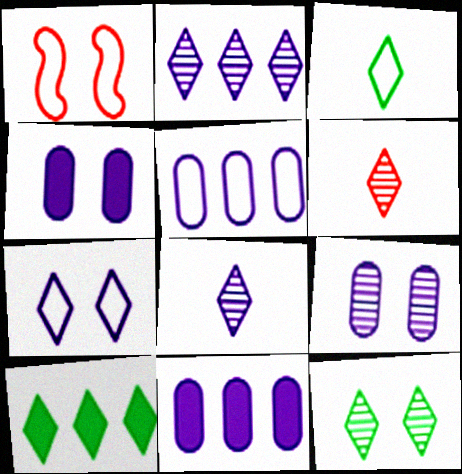[[1, 3, 5], 
[1, 4, 12], 
[2, 6, 12], 
[3, 10, 12], 
[6, 7, 10]]